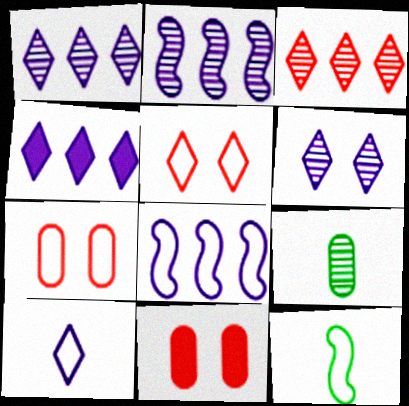[[1, 11, 12], 
[4, 6, 10]]